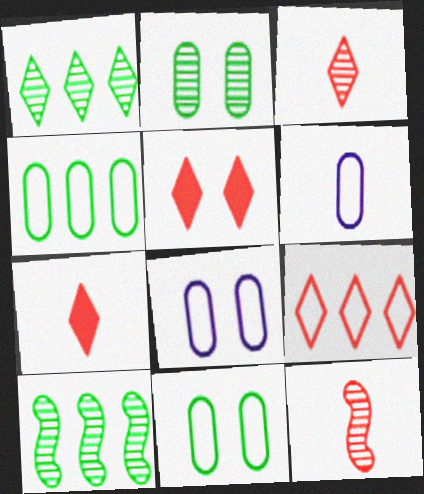[[3, 5, 9], 
[5, 6, 10], 
[7, 8, 10]]